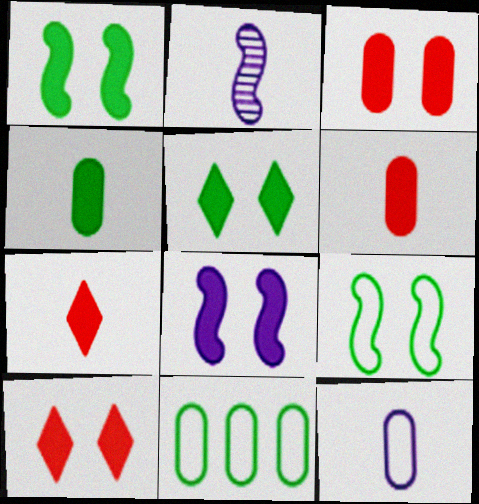[[2, 10, 11], 
[3, 5, 8]]